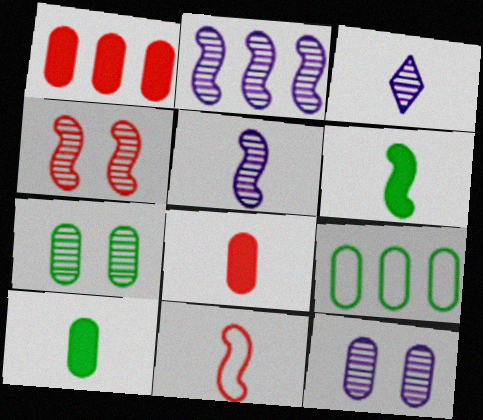[[2, 3, 12], 
[3, 10, 11], 
[5, 6, 11], 
[7, 9, 10], 
[8, 9, 12]]